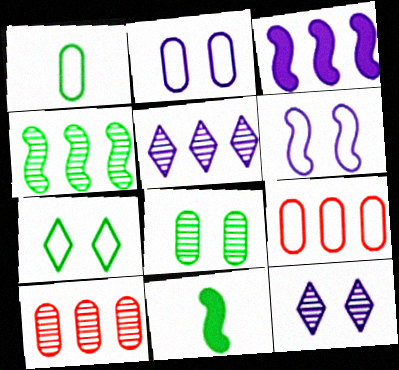[[1, 2, 9], 
[4, 5, 10], 
[9, 11, 12]]